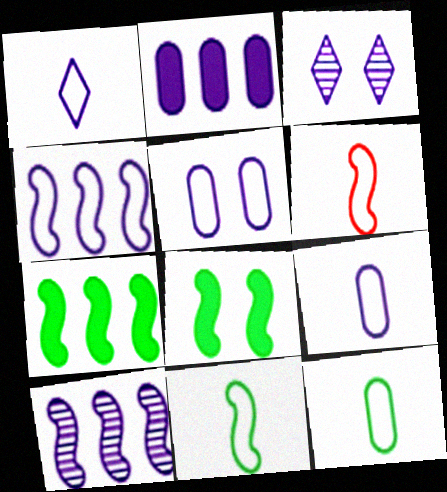[[1, 4, 5], 
[1, 6, 12], 
[6, 8, 10]]